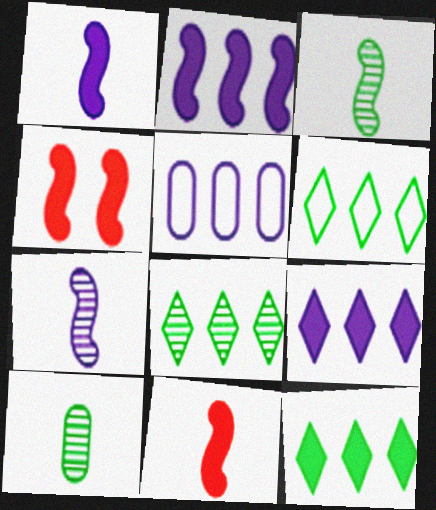[[6, 8, 12]]